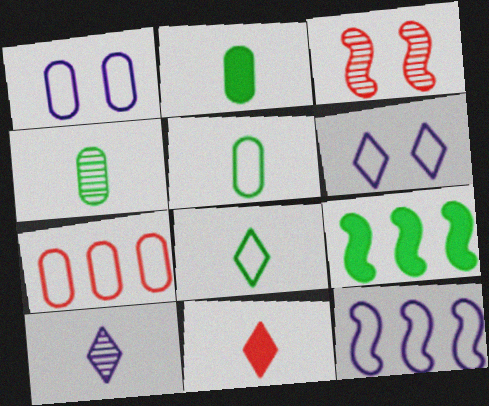[[1, 5, 7], 
[2, 4, 5], 
[3, 7, 11], 
[8, 10, 11]]